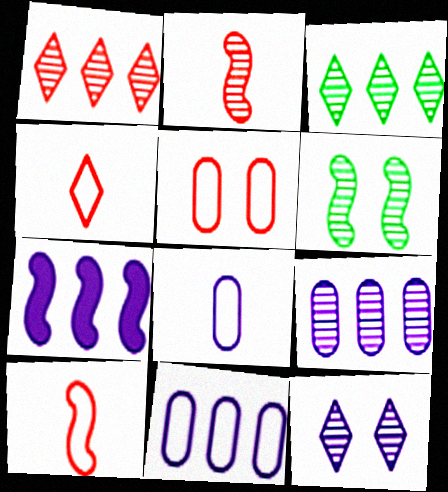[[6, 7, 10], 
[7, 8, 12]]